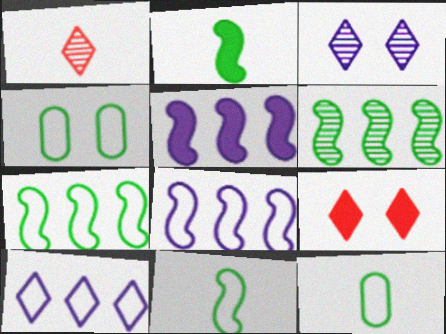[[1, 4, 5]]